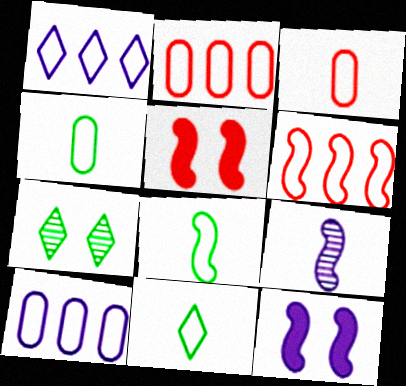[[4, 8, 11]]